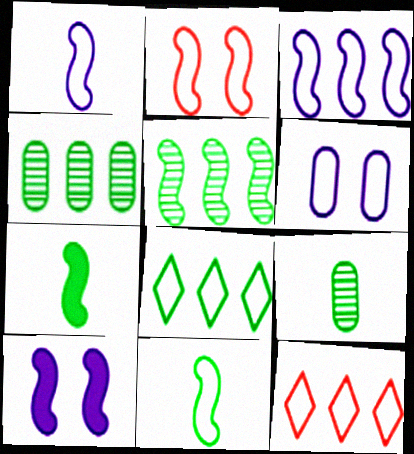[[2, 3, 11], 
[6, 11, 12], 
[9, 10, 12]]